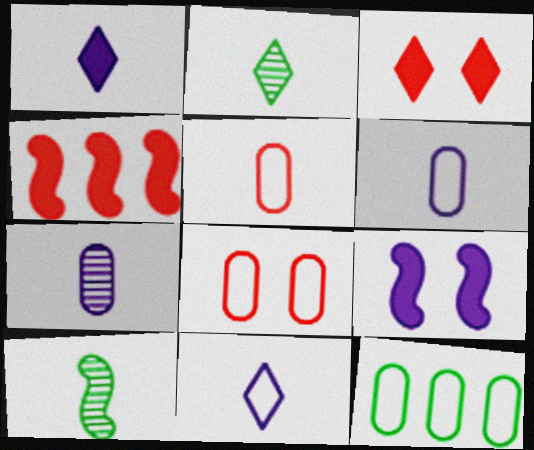[[1, 5, 10], 
[6, 8, 12]]